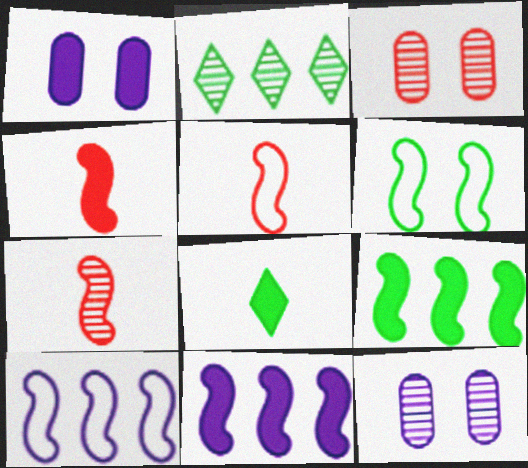[[1, 2, 5], 
[2, 7, 12], 
[3, 8, 10], 
[4, 5, 7], 
[5, 6, 10], 
[6, 7, 11]]